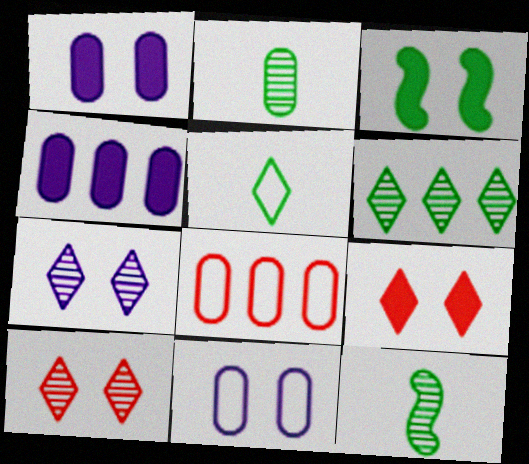[[1, 2, 8], 
[1, 3, 9], 
[3, 10, 11]]